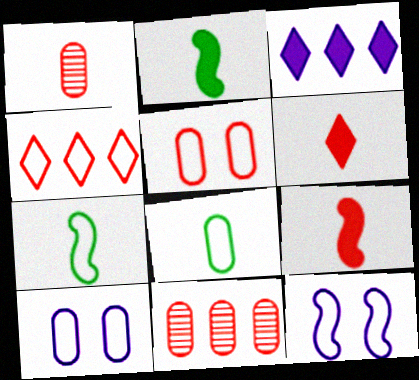[[4, 7, 10], 
[4, 8, 12]]